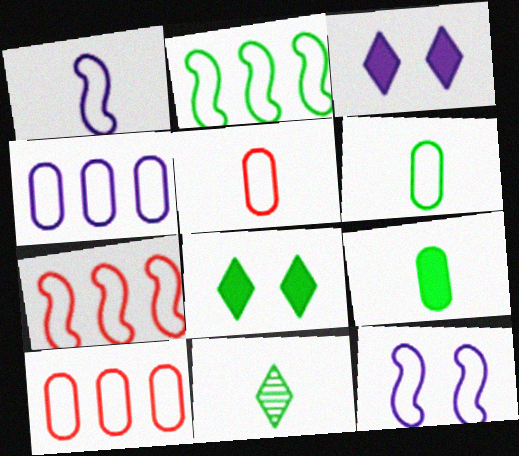[]